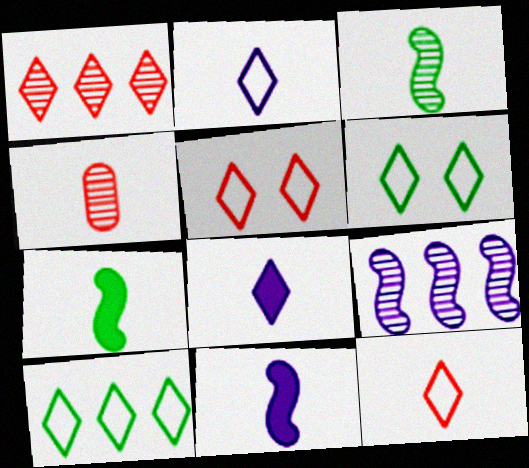[[1, 6, 8], 
[2, 4, 7], 
[2, 5, 10]]